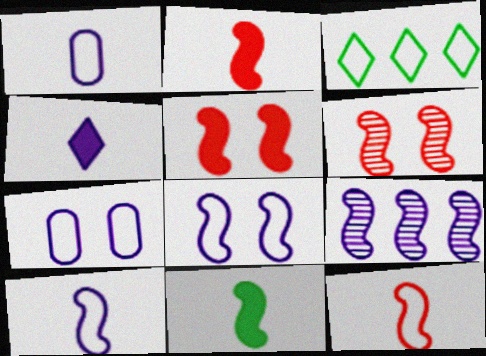[[3, 7, 12], 
[4, 7, 9]]